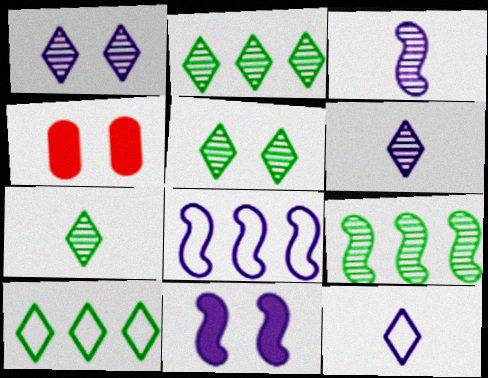[[2, 5, 7], 
[3, 4, 10], 
[3, 8, 11], 
[4, 7, 8], 
[4, 9, 12]]